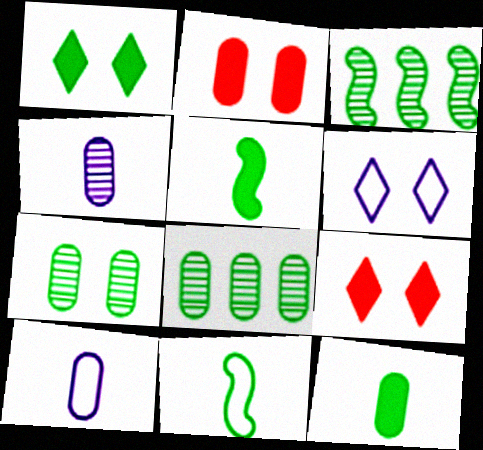[[1, 8, 11], 
[2, 8, 10], 
[3, 9, 10]]